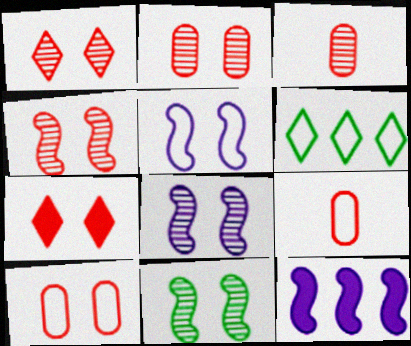[[1, 2, 4], 
[4, 7, 10], 
[4, 8, 11], 
[5, 6, 9]]